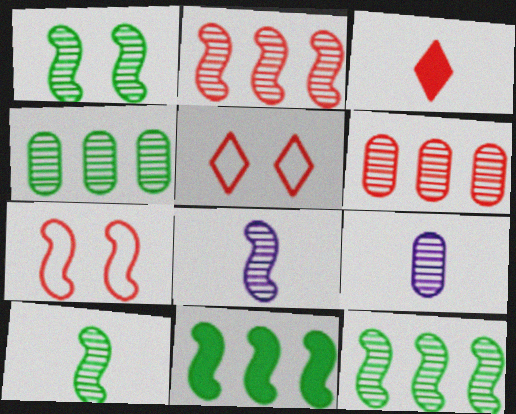[[1, 2, 8], 
[1, 10, 12], 
[3, 6, 7], 
[5, 9, 11], 
[7, 8, 11]]